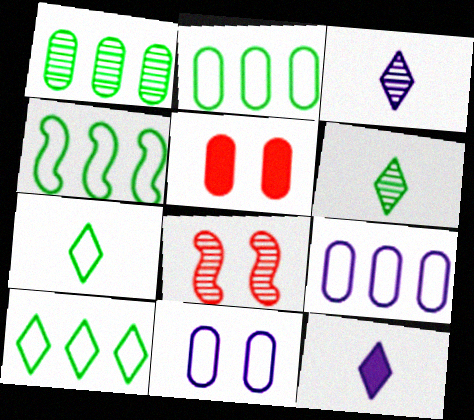[[1, 3, 8], 
[2, 4, 10], 
[2, 8, 12], 
[3, 4, 5]]